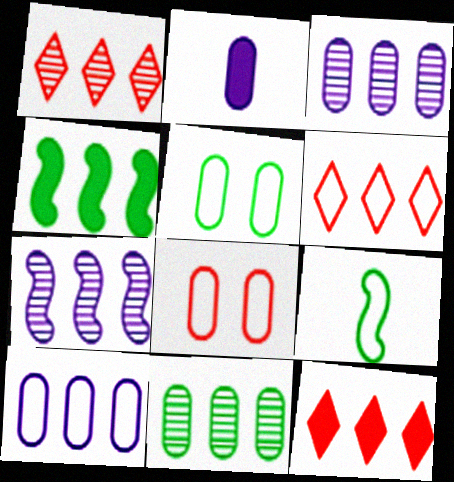[[1, 4, 10], 
[1, 6, 12], 
[1, 7, 11], 
[2, 8, 11], 
[3, 4, 6]]